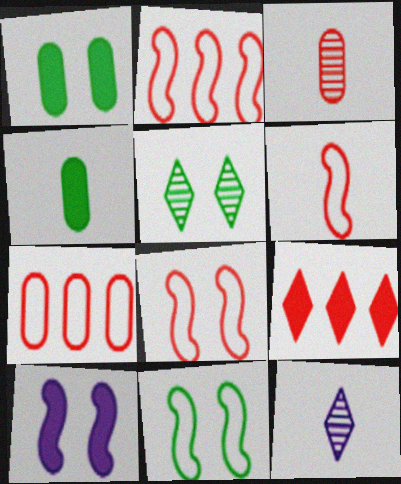[[1, 2, 12], 
[1, 5, 11], 
[2, 6, 8], 
[3, 8, 9], 
[4, 6, 12], 
[4, 9, 10]]